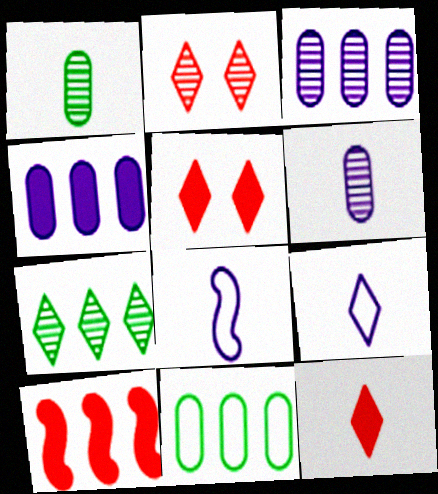[[1, 8, 12], 
[5, 7, 9]]